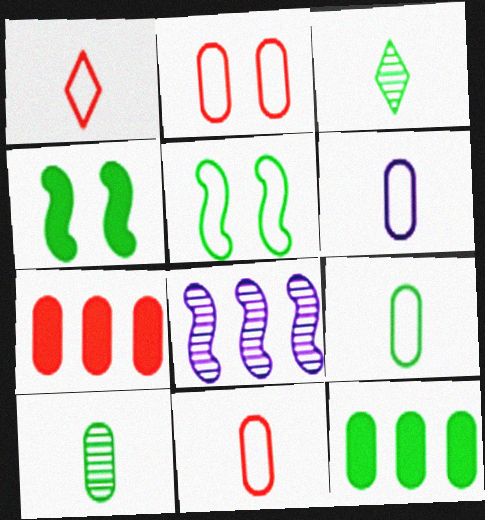[[3, 5, 12], 
[6, 9, 11]]